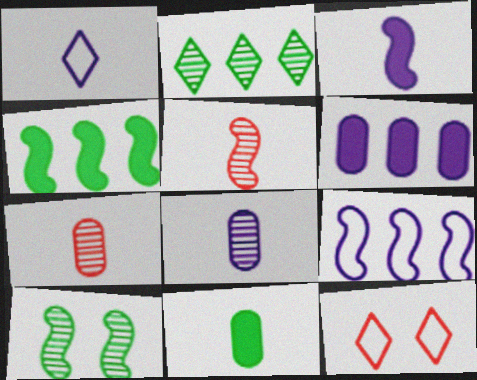[[1, 3, 8], 
[1, 5, 11], 
[4, 8, 12]]